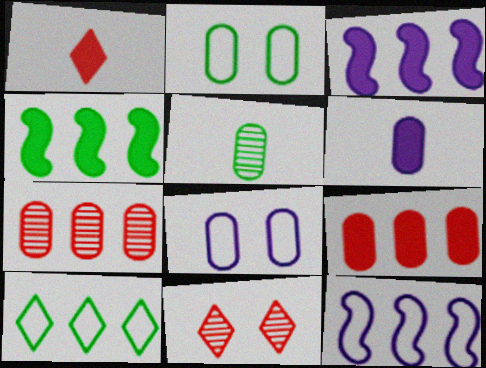[[2, 6, 7], 
[3, 7, 10], 
[5, 8, 9]]